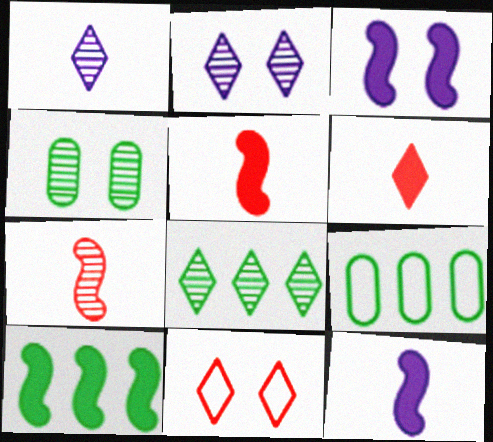[[2, 5, 9], 
[3, 4, 11], 
[3, 5, 10], 
[8, 9, 10]]